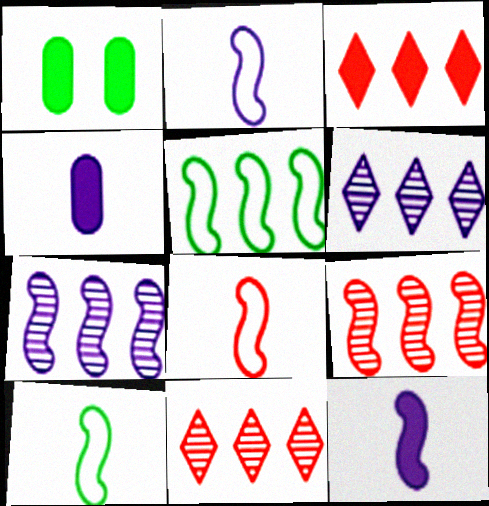[[1, 2, 11], 
[1, 3, 12], 
[1, 6, 8], 
[2, 8, 10]]